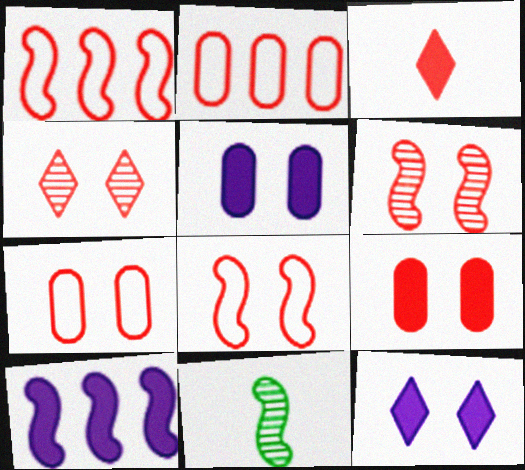[[2, 3, 6], 
[2, 11, 12], 
[4, 8, 9], 
[8, 10, 11]]